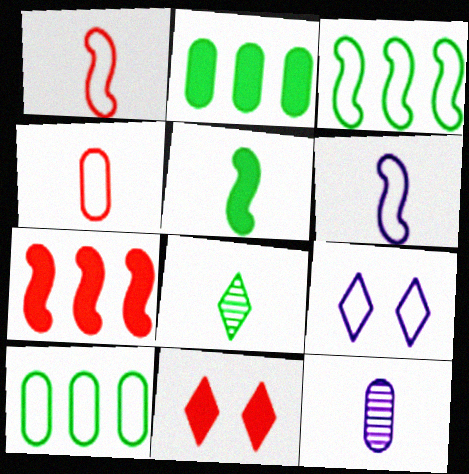[[1, 9, 10], 
[3, 4, 9], 
[3, 11, 12]]